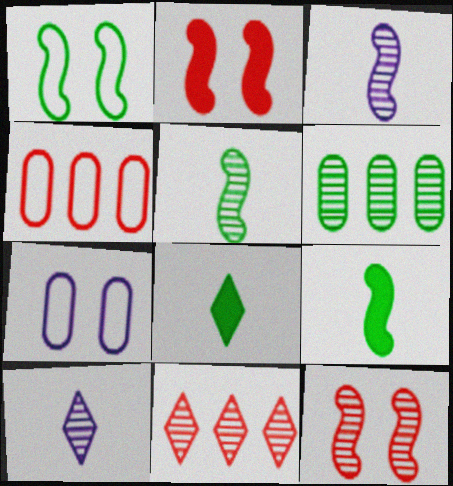[[1, 6, 8], 
[6, 10, 12], 
[7, 9, 11]]